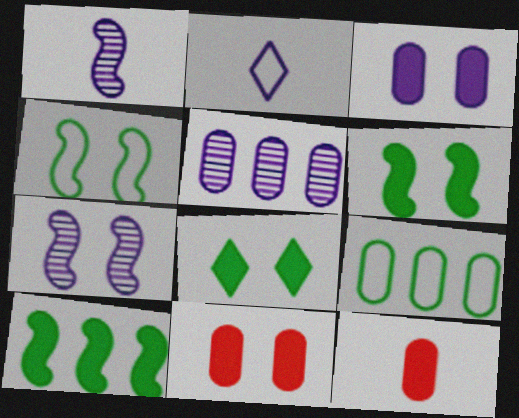[]